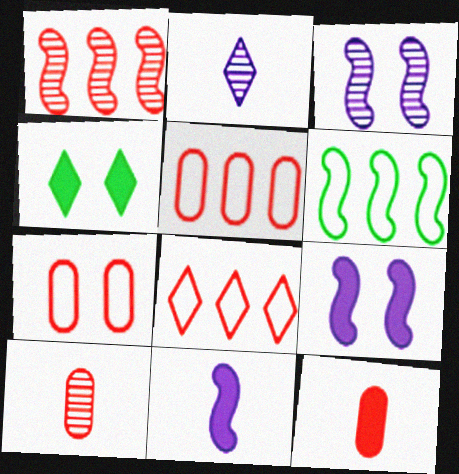[[2, 4, 8], 
[3, 4, 7]]